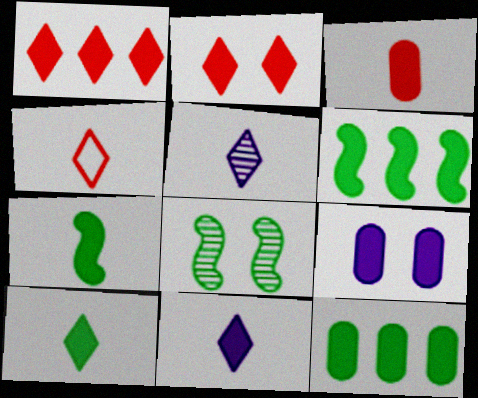[[1, 7, 9], 
[3, 7, 11], 
[3, 9, 12], 
[4, 5, 10]]